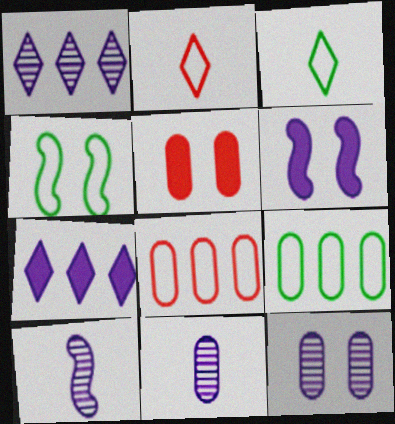[[1, 10, 12], 
[3, 4, 9], 
[5, 9, 11]]